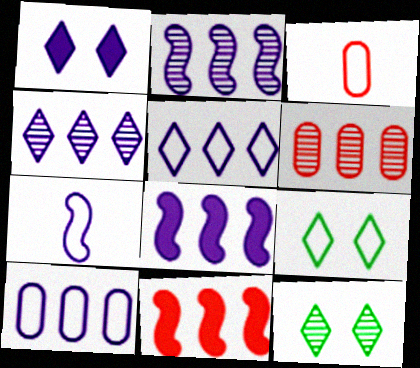[[3, 8, 12], 
[4, 8, 10]]